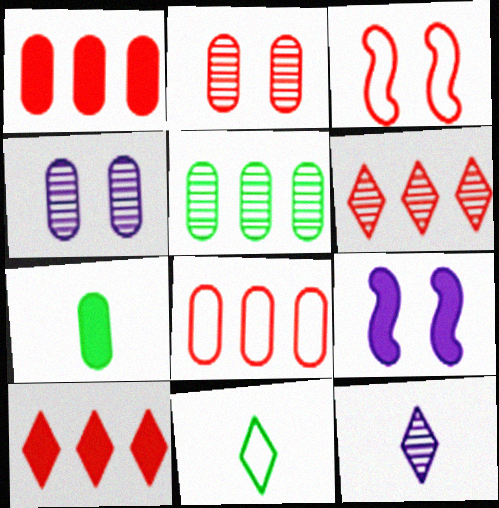[[4, 7, 8], 
[7, 9, 10]]